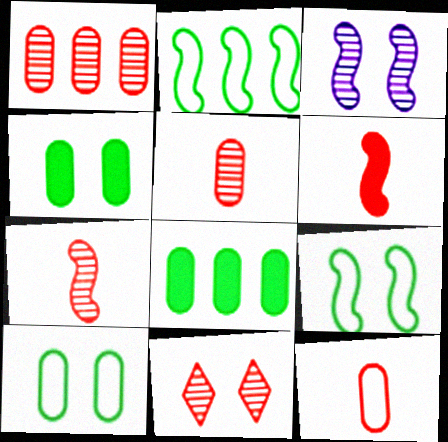[[1, 7, 11], 
[2, 3, 6]]